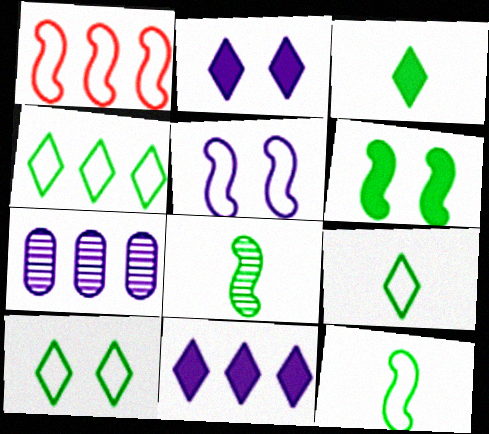[[1, 5, 12], 
[4, 9, 10]]